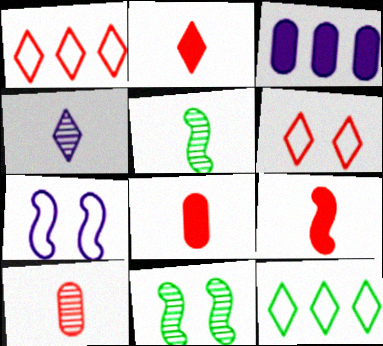[[2, 8, 9], 
[3, 4, 7], 
[3, 5, 6], 
[4, 5, 10]]